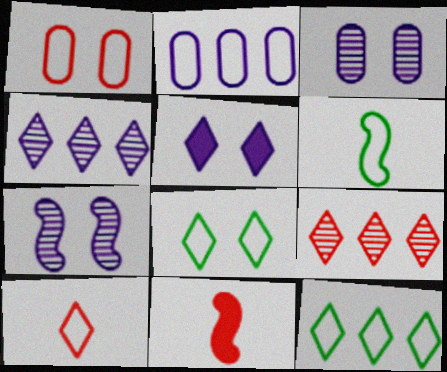[[1, 9, 11], 
[3, 11, 12]]